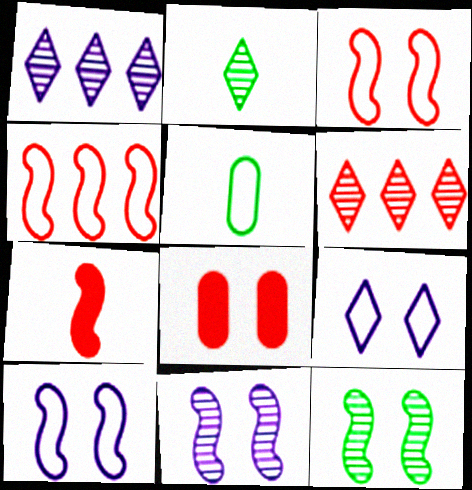[[4, 5, 9], 
[8, 9, 12]]